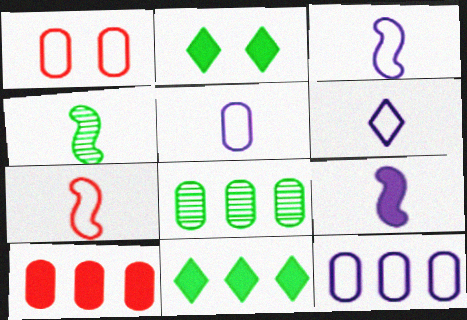[[2, 9, 10], 
[3, 5, 6], 
[4, 7, 9], 
[8, 10, 12]]